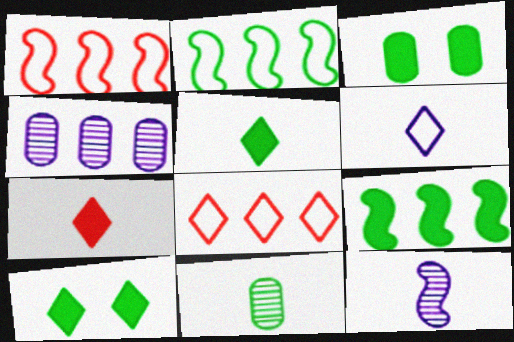[[2, 10, 11], 
[3, 5, 9], 
[3, 8, 12], 
[4, 8, 9]]